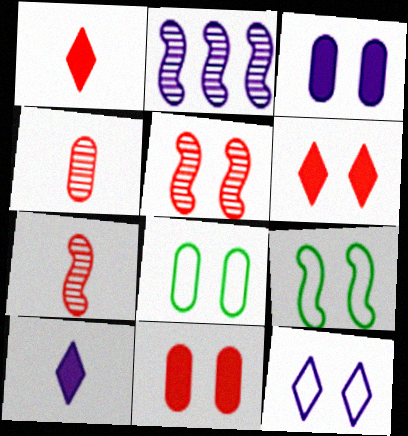[[1, 2, 8]]